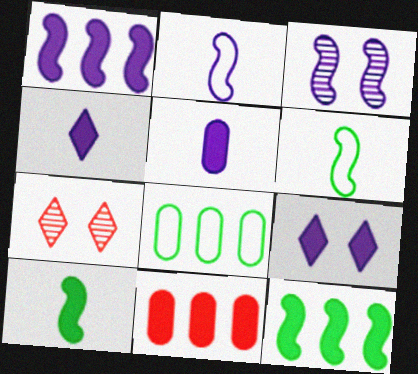[[1, 2, 3], 
[1, 5, 9], 
[9, 10, 11]]